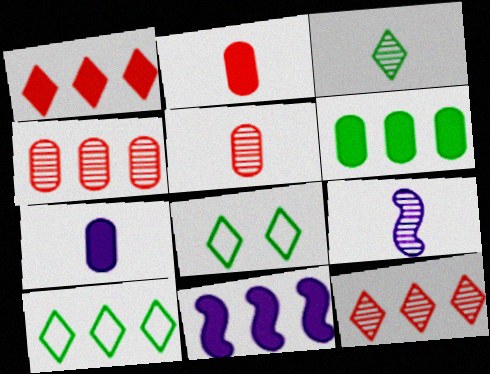[[1, 6, 11], 
[3, 5, 9], 
[4, 10, 11], 
[5, 8, 11]]